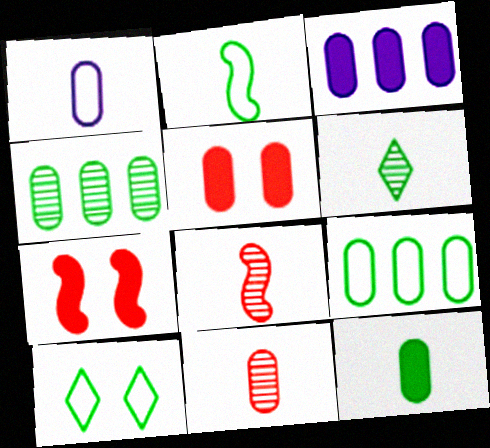[[1, 4, 5], 
[1, 11, 12], 
[2, 6, 12], 
[2, 9, 10], 
[3, 5, 12], 
[3, 8, 10]]